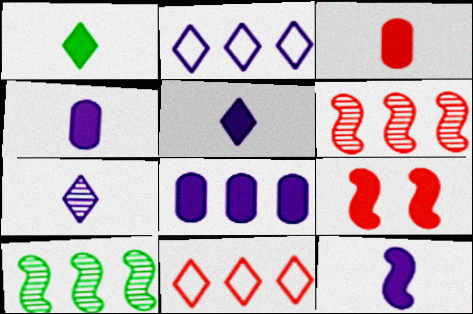[[1, 3, 12], 
[1, 8, 9], 
[4, 5, 12], 
[8, 10, 11]]